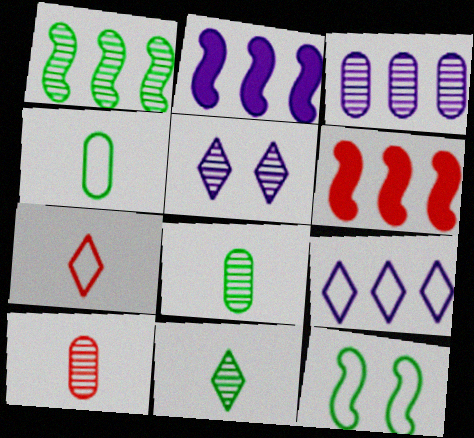[[1, 5, 10], 
[2, 3, 9], 
[4, 5, 6]]